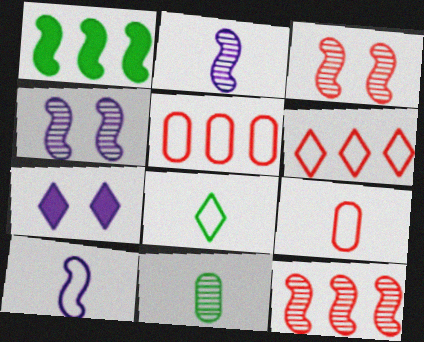[[1, 3, 10], 
[8, 9, 10]]